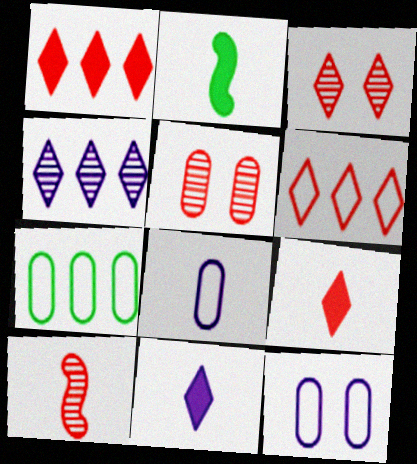[[3, 6, 9]]